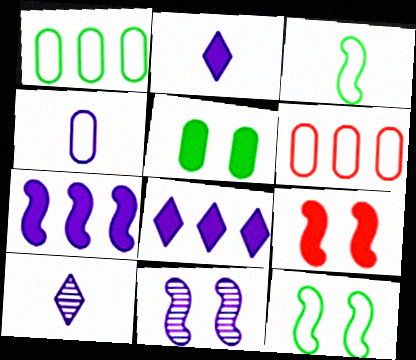[[1, 9, 10], 
[4, 8, 11], 
[9, 11, 12]]